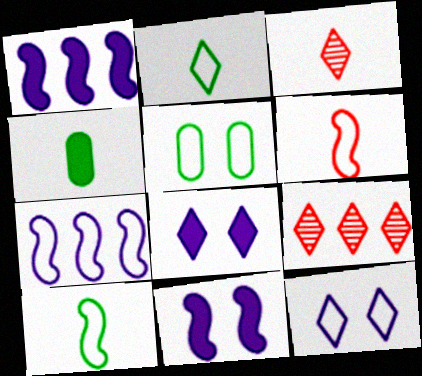[[1, 3, 5], 
[2, 8, 9]]